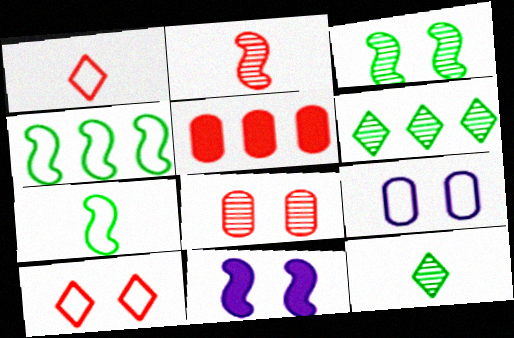[[1, 4, 9], 
[2, 4, 11], 
[2, 5, 10]]